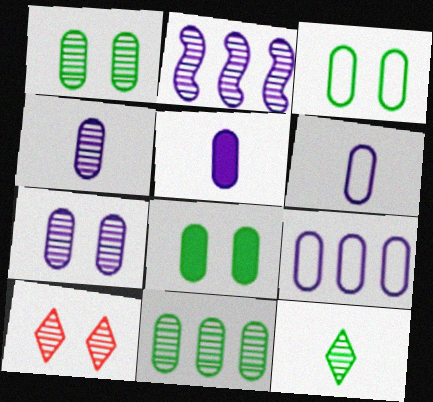[[1, 3, 8], 
[4, 5, 6], 
[5, 7, 9]]